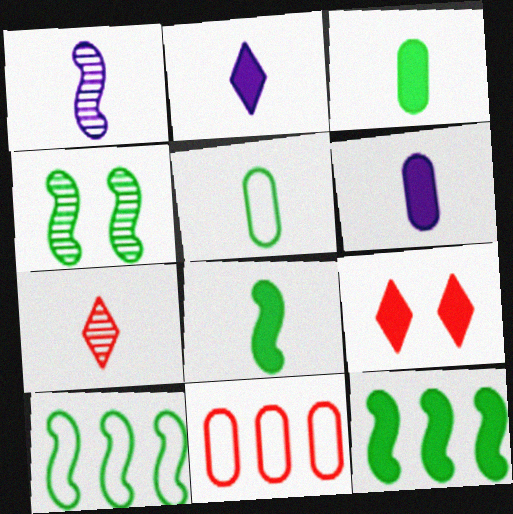[[2, 4, 11], 
[4, 8, 10], 
[6, 9, 12]]